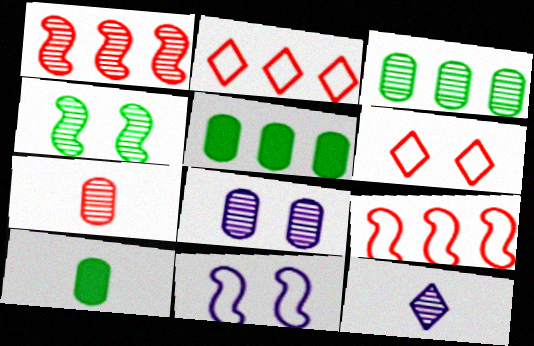[[3, 7, 8]]